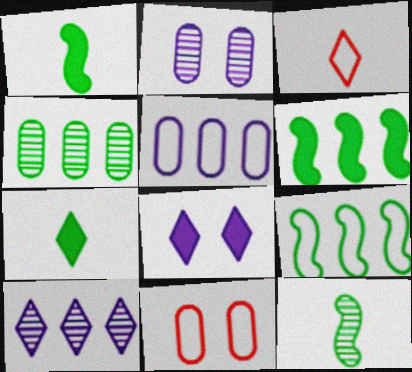[[1, 10, 11], 
[2, 3, 6]]